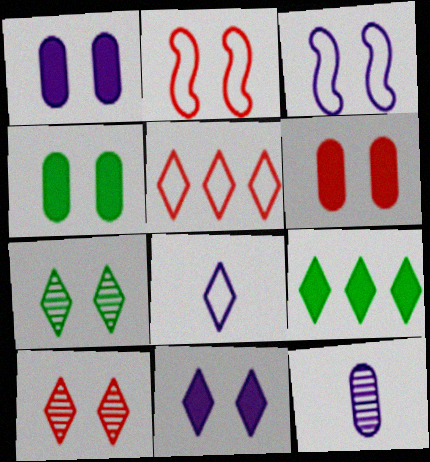[[1, 2, 7], 
[1, 4, 6], 
[2, 6, 10], 
[2, 9, 12], 
[3, 4, 10], 
[3, 6, 7], 
[8, 9, 10]]